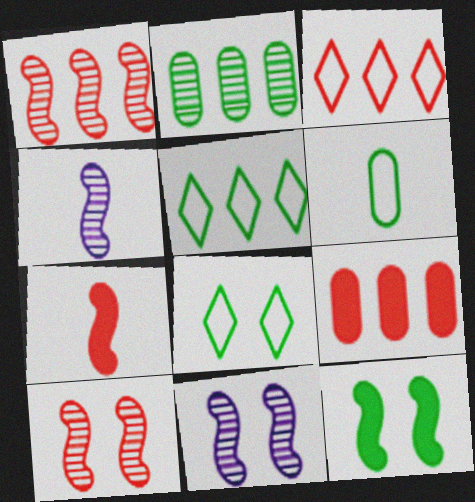[[1, 3, 9], 
[4, 8, 9]]